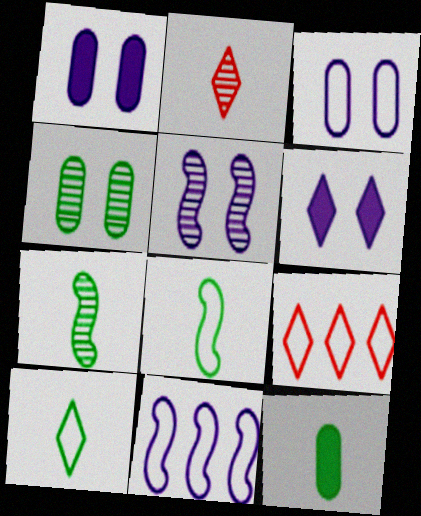[[1, 7, 9], 
[3, 5, 6], 
[3, 8, 9], 
[5, 9, 12], 
[7, 10, 12]]